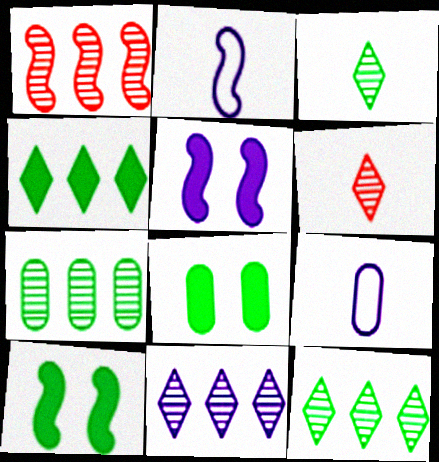[[1, 2, 10], 
[1, 7, 11], 
[5, 9, 11]]